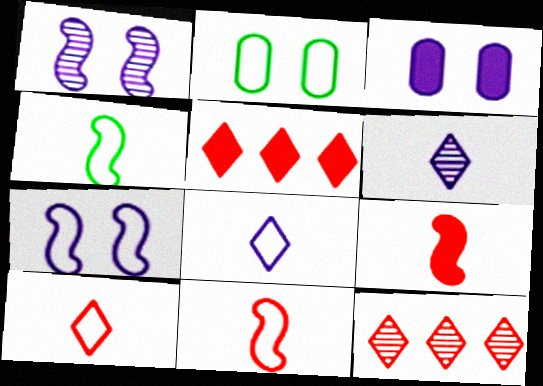[[3, 4, 12]]